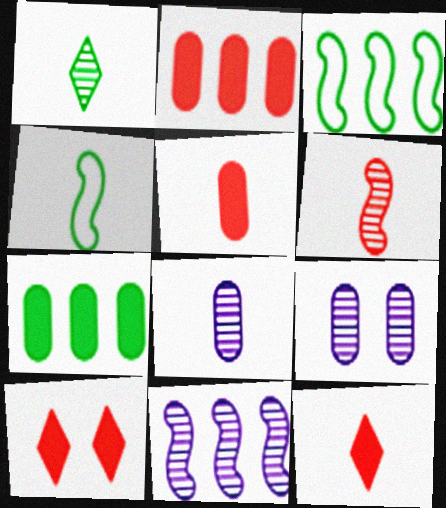[[1, 6, 8], 
[3, 8, 10], 
[3, 9, 12], 
[4, 8, 12]]